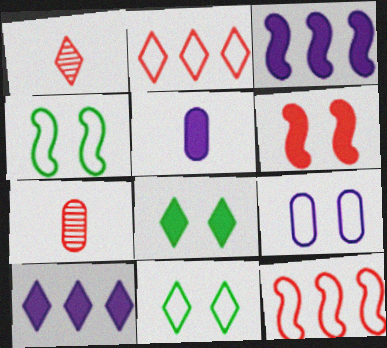[[1, 10, 11], 
[2, 6, 7], 
[3, 7, 11], 
[4, 7, 10]]